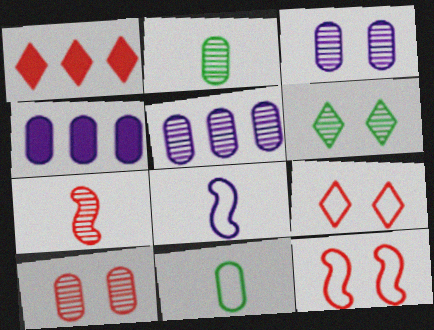[[2, 5, 10], 
[4, 10, 11], 
[5, 6, 7]]